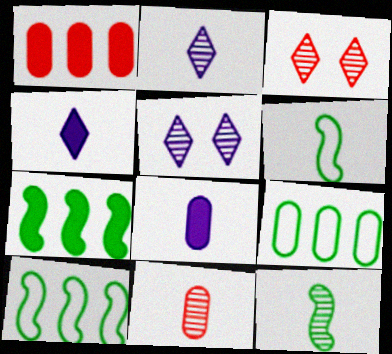[[1, 5, 6], 
[2, 11, 12], 
[3, 8, 10], 
[4, 6, 11]]